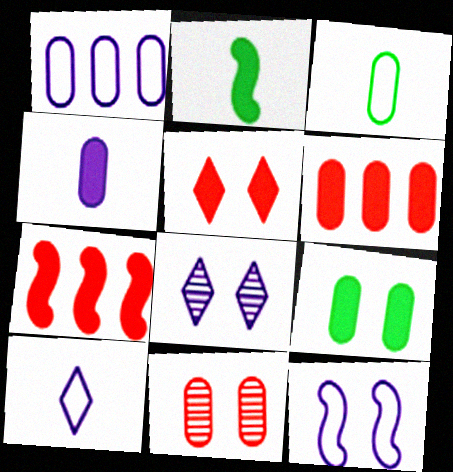[[1, 10, 12], 
[3, 7, 8], 
[4, 6, 9]]